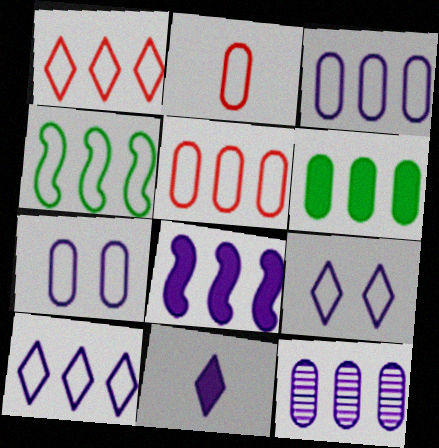[[1, 3, 4], 
[2, 4, 9], 
[4, 5, 10], 
[5, 6, 12], 
[8, 10, 12]]